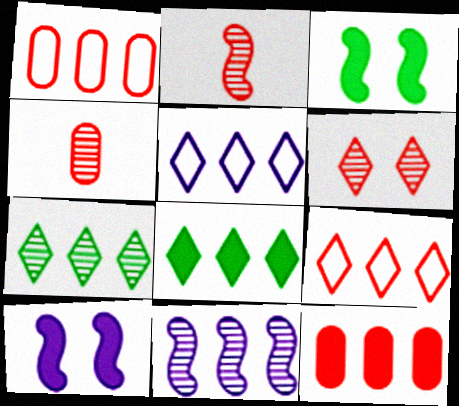[[1, 8, 11], 
[3, 4, 5]]